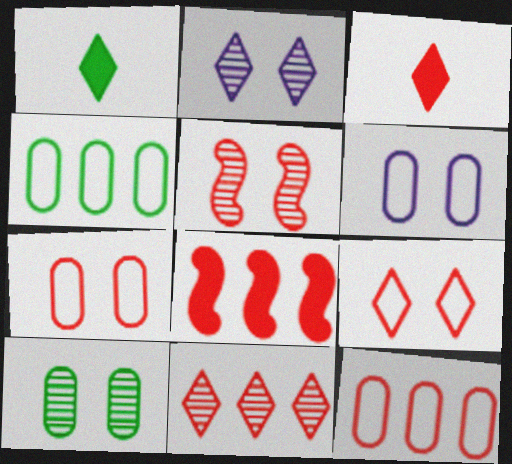[[2, 5, 10], 
[3, 5, 12], 
[3, 9, 11], 
[8, 11, 12]]